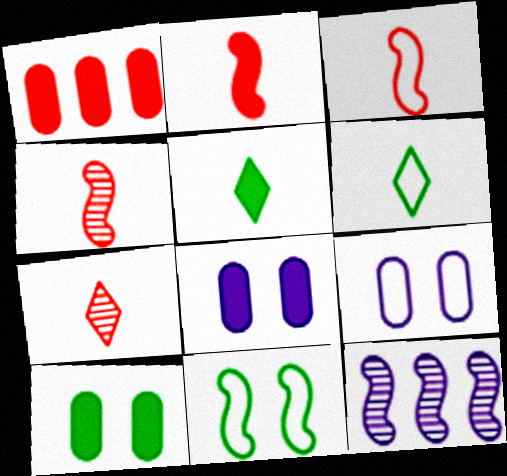[[2, 3, 4], 
[2, 11, 12]]